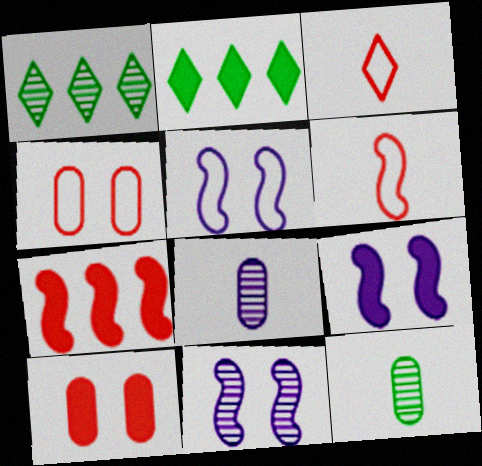[[5, 9, 11]]